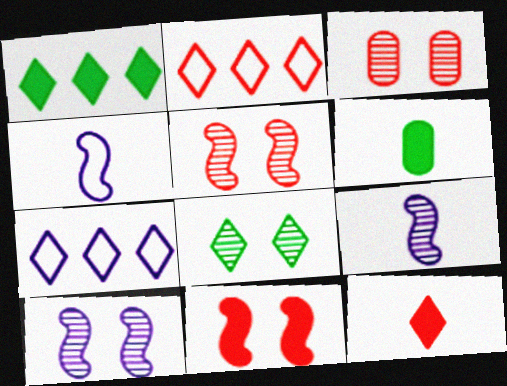[[1, 3, 4], 
[2, 6, 10], 
[3, 8, 10], 
[5, 6, 7], 
[7, 8, 12]]